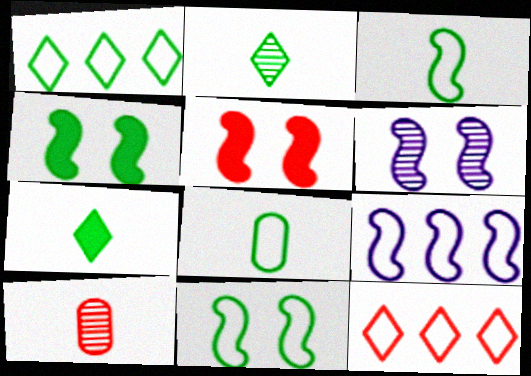[[1, 8, 11], 
[5, 6, 11], 
[5, 10, 12]]